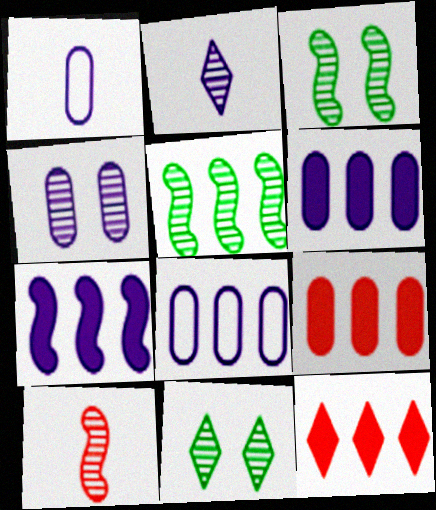[[1, 3, 12], 
[1, 4, 6], 
[5, 8, 12]]